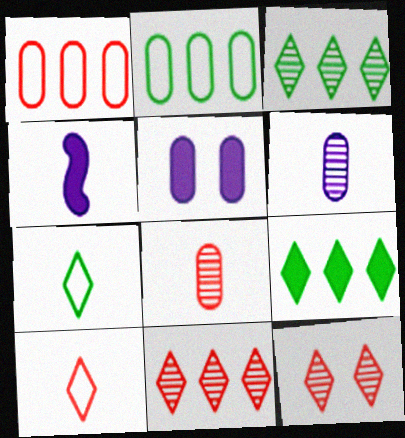[[2, 4, 12], 
[2, 5, 8], 
[4, 7, 8]]